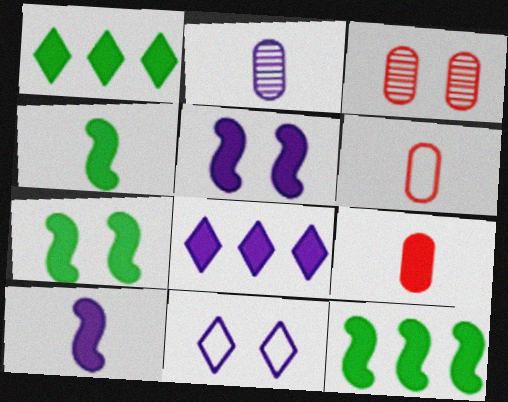[[1, 5, 9], 
[3, 7, 11], 
[4, 7, 12], 
[7, 8, 9]]